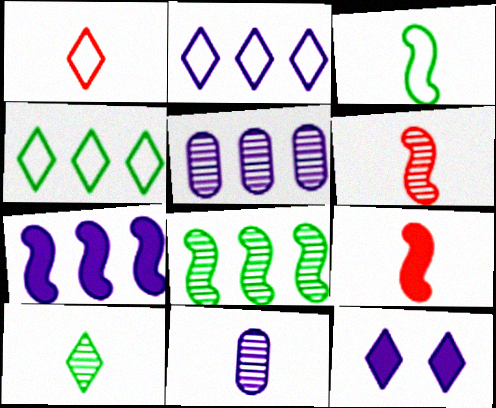[[2, 5, 7], 
[6, 10, 11]]